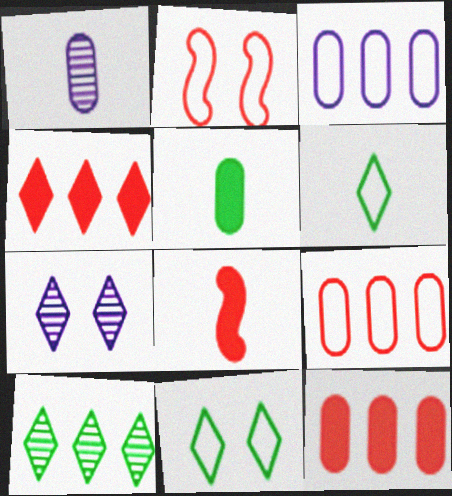[[1, 6, 8], 
[2, 3, 6], 
[4, 6, 7]]